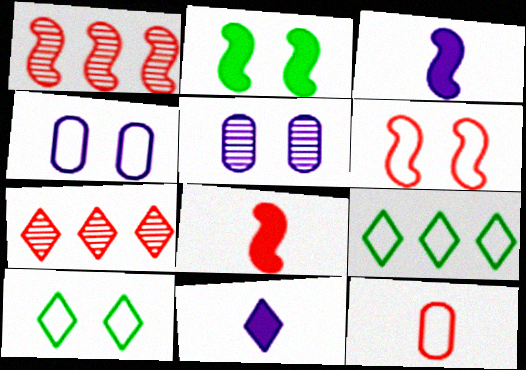[[1, 6, 8], 
[4, 6, 10], 
[5, 8, 9], 
[7, 10, 11]]